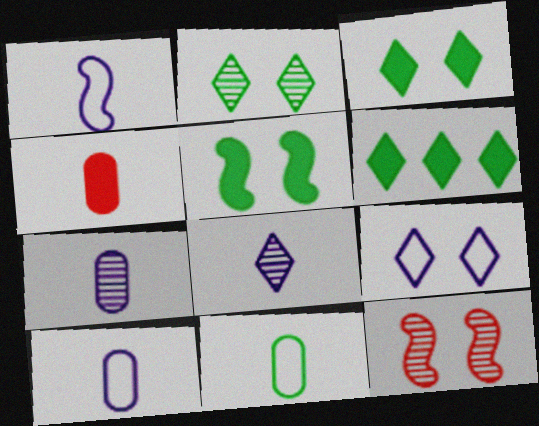[[4, 7, 11], 
[6, 10, 12]]